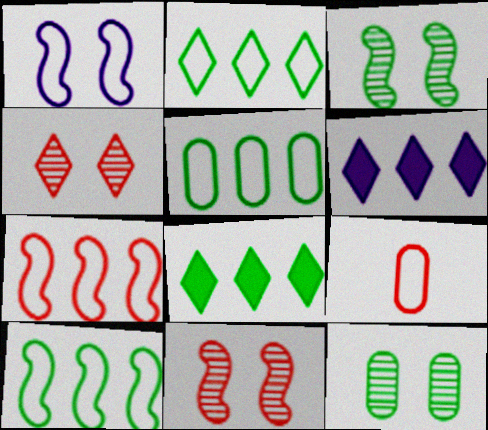[[1, 2, 9], 
[2, 5, 10], 
[3, 6, 9]]